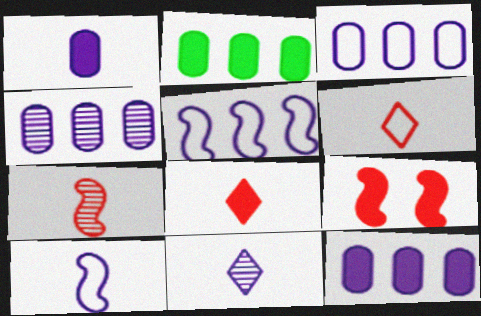[[1, 10, 11], 
[3, 4, 12]]